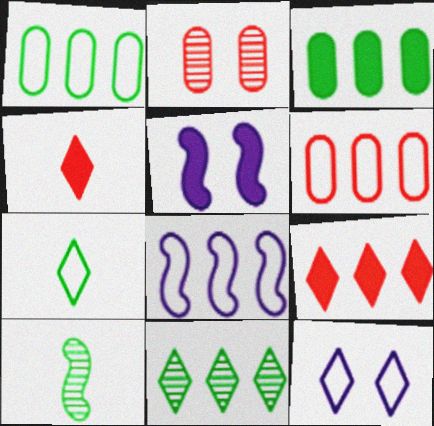[[3, 4, 5], 
[4, 11, 12]]